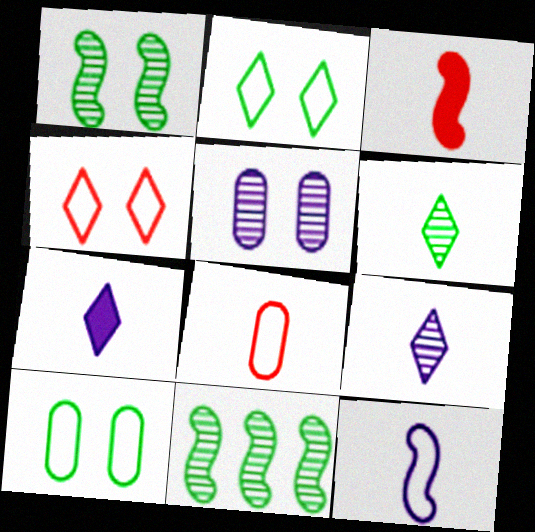[]